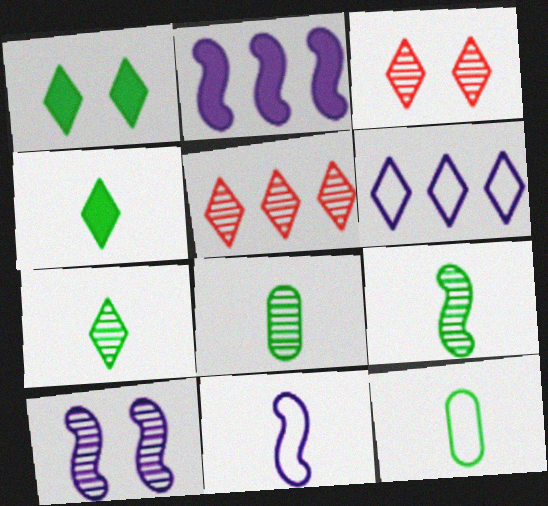[[2, 3, 12], 
[2, 10, 11], 
[3, 4, 6], 
[4, 9, 12], 
[5, 8, 10], 
[7, 8, 9]]